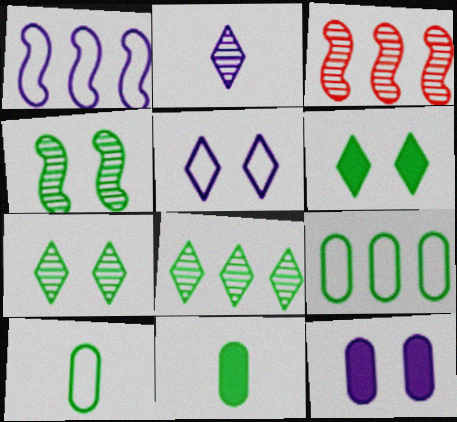[[1, 2, 12], 
[3, 5, 11]]